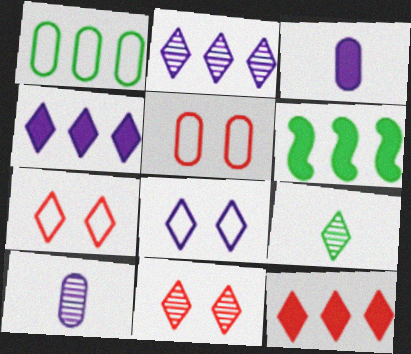[[2, 9, 11], 
[4, 7, 9], 
[6, 7, 10], 
[8, 9, 12]]